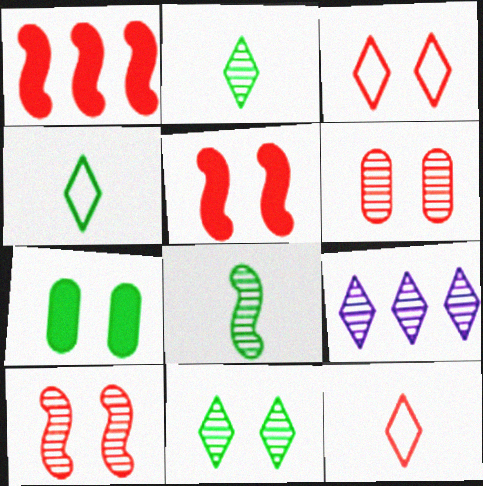[[1, 6, 12], 
[3, 5, 6], 
[6, 8, 9]]